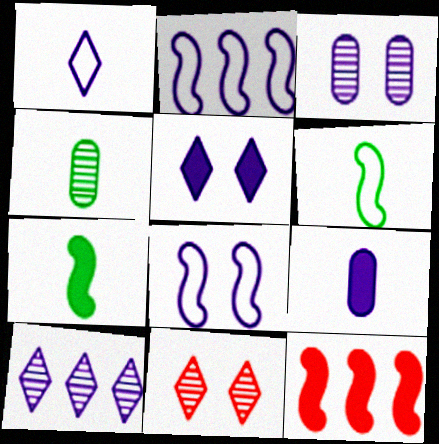[[1, 5, 10], 
[3, 5, 8], 
[8, 9, 10]]